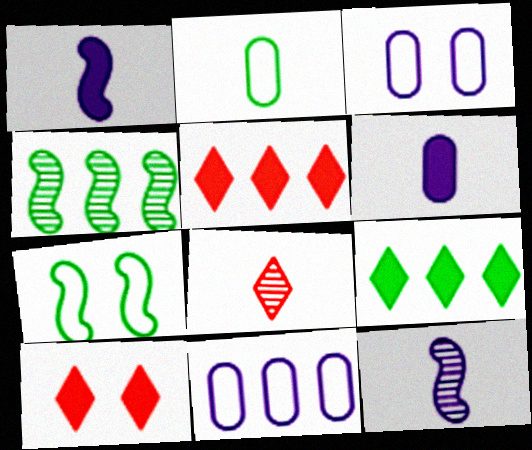[[1, 2, 8], 
[4, 5, 11]]